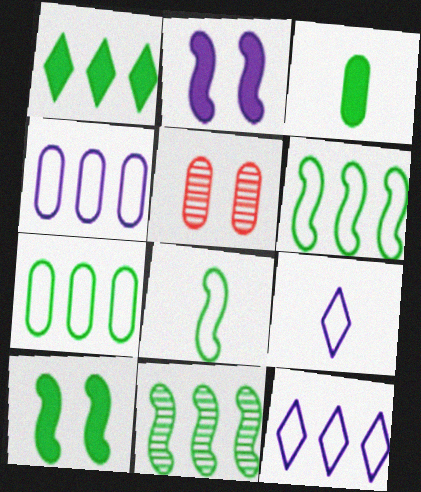[[1, 3, 10], 
[1, 7, 11], 
[3, 4, 5], 
[8, 10, 11]]